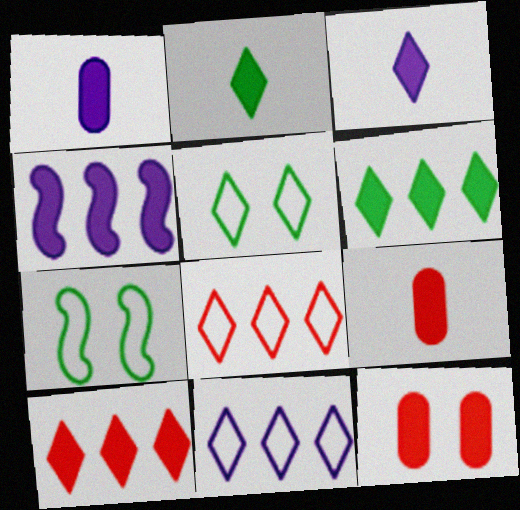[[2, 4, 12]]